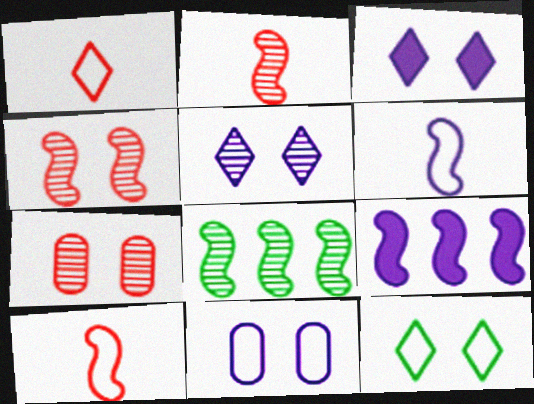[]